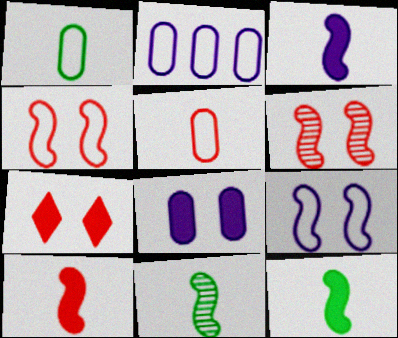[[2, 7, 11], 
[3, 10, 12]]